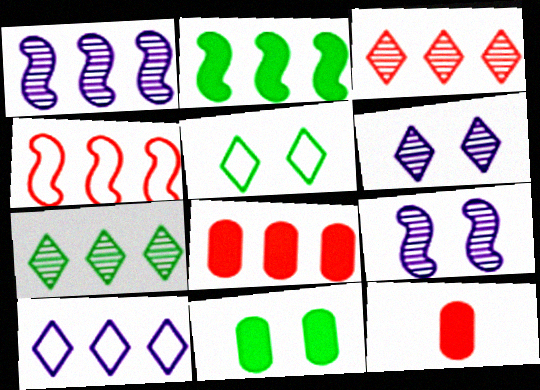[[1, 2, 4], 
[1, 5, 12], 
[3, 4, 8]]